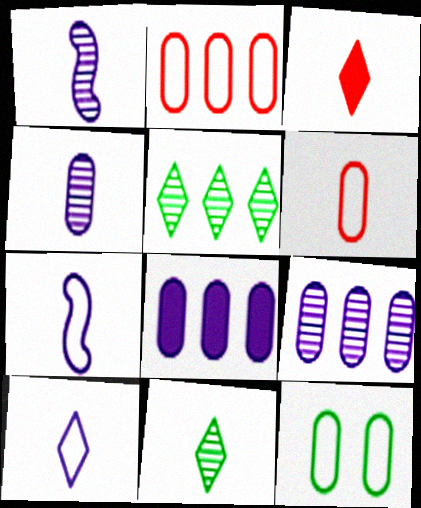[[3, 10, 11]]